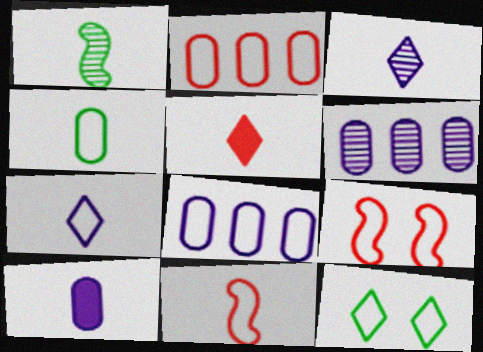[[4, 7, 11], 
[8, 11, 12]]